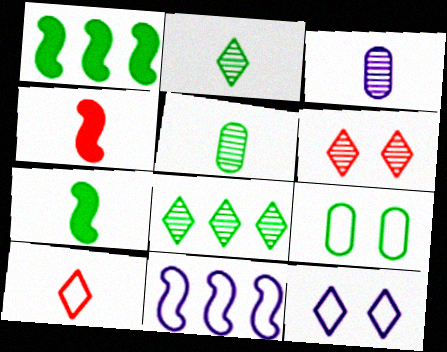[[1, 2, 9], 
[3, 7, 10], 
[7, 8, 9], 
[9, 10, 11]]